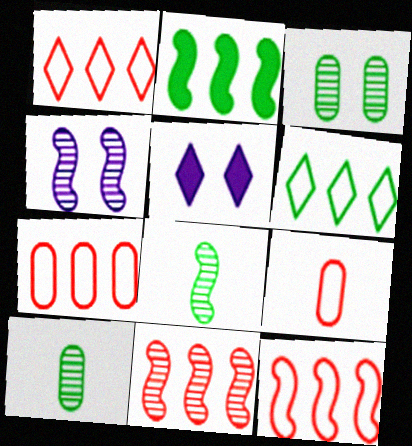[[1, 7, 12], 
[4, 8, 11], 
[5, 7, 8], 
[5, 10, 12]]